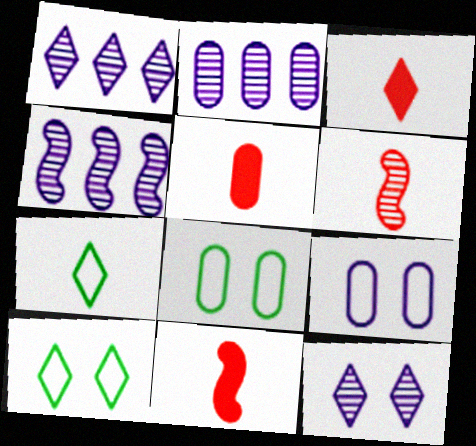[[1, 2, 4], 
[1, 3, 10], 
[1, 8, 11], 
[2, 5, 8], 
[2, 10, 11], 
[3, 4, 8], 
[3, 5, 11], 
[4, 5, 10]]